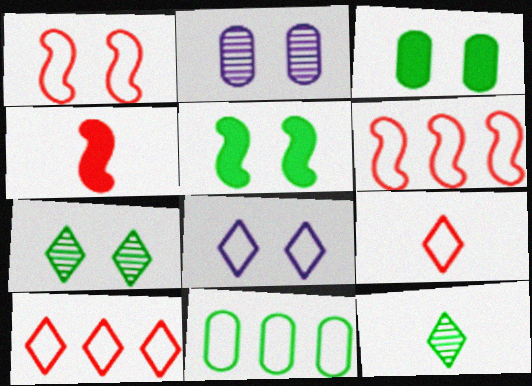[[5, 11, 12]]